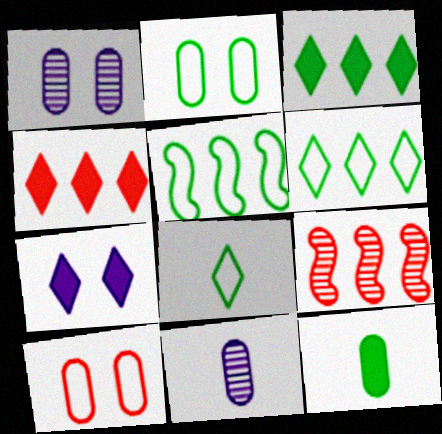[[2, 5, 8]]